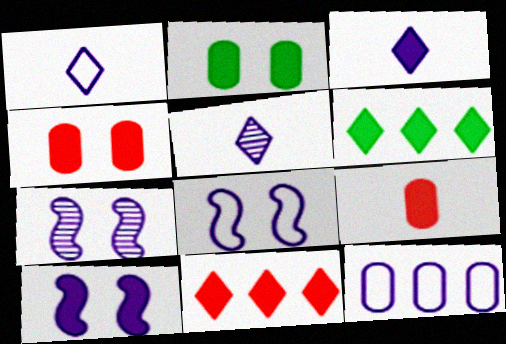[[1, 3, 5], 
[1, 8, 12], 
[3, 7, 12], 
[5, 10, 12], 
[6, 9, 10], 
[7, 8, 10]]